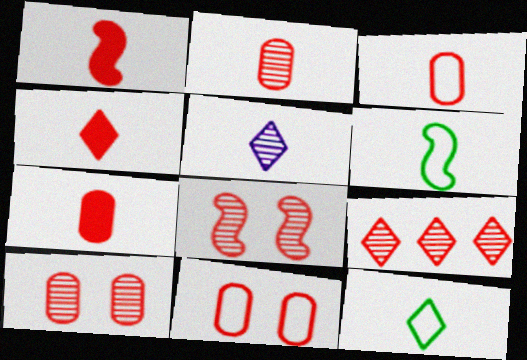[[1, 4, 7], 
[1, 9, 11], 
[2, 3, 7], 
[2, 8, 9], 
[4, 5, 12], 
[5, 6, 7]]